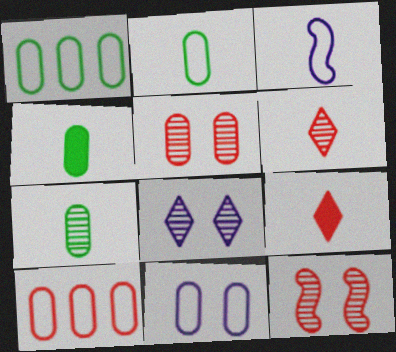[[2, 4, 7], 
[2, 10, 11], 
[3, 4, 6], 
[3, 7, 9], 
[9, 10, 12]]